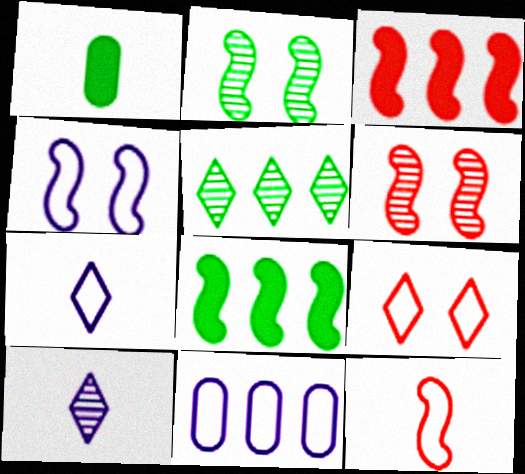[[1, 10, 12], 
[3, 5, 11], 
[3, 6, 12], 
[4, 7, 11]]